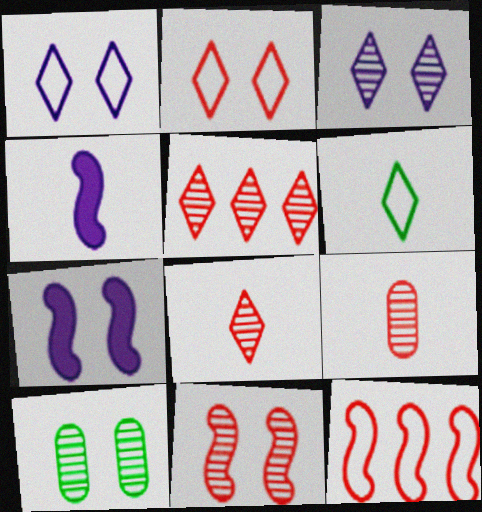[[2, 7, 10], 
[3, 10, 11], 
[4, 6, 9], 
[5, 9, 11]]